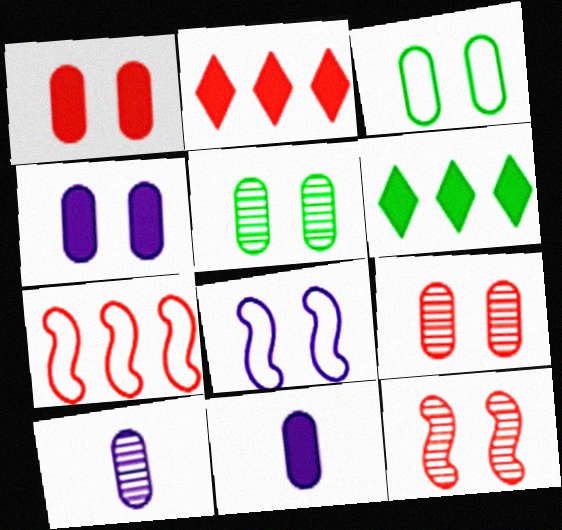[[3, 4, 9]]